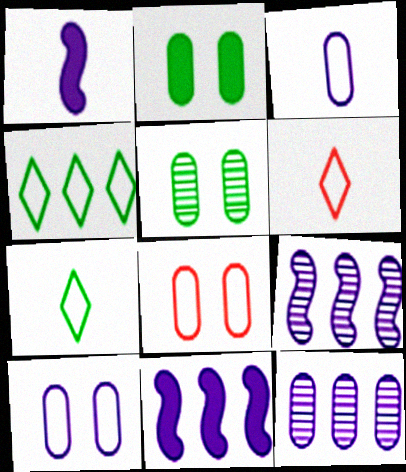[[2, 6, 9], 
[5, 6, 11]]